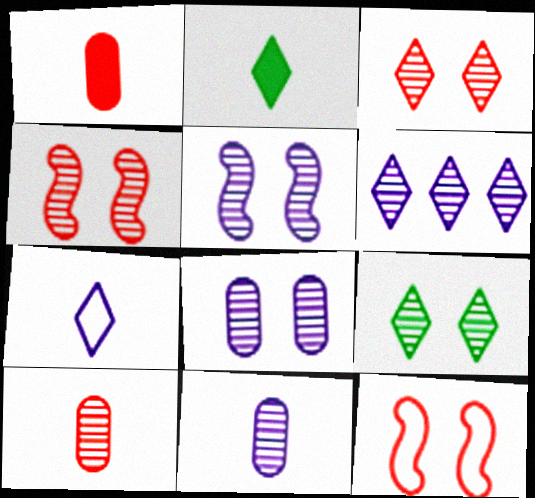[[4, 8, 9], 
[5, 6, 11]]